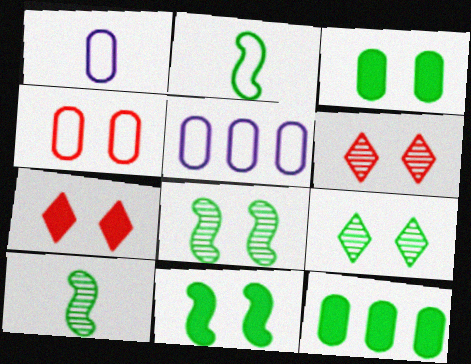[[2, 9, 12], 
[5, 7, 10]]